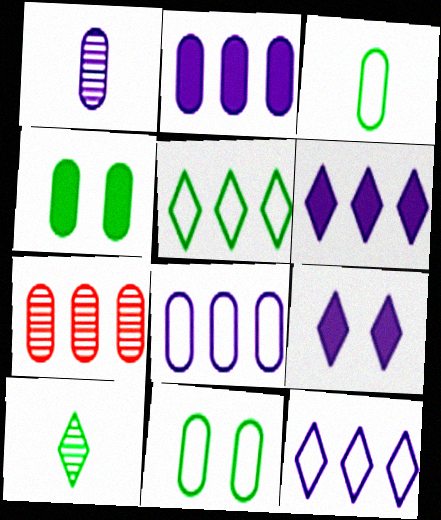[]